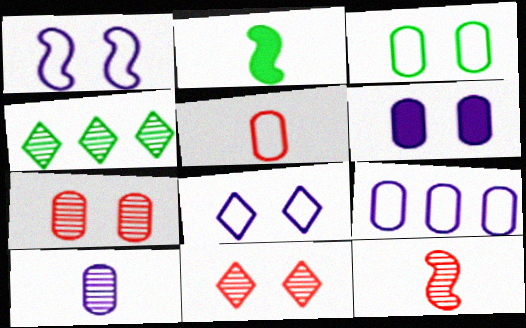[[2, 3, 4], 
[2, 9, 11], 
[3, 5, 9], 
[3, 6, 7], 
[6, 9, 10]]